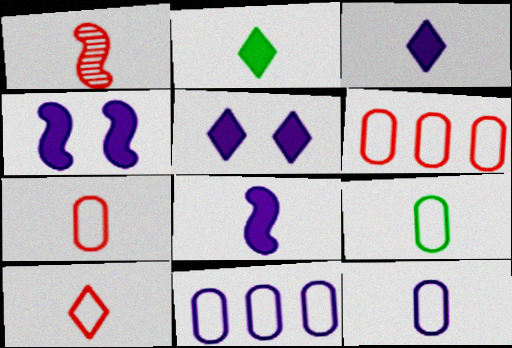[[1, 2, 12], 
[1, 3, 9], 
[7, 9, 12]]